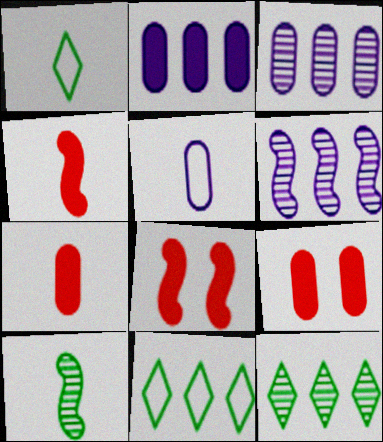[[1, 3, 8], 
[1, 6, 9], 
[5, 8, 12]]